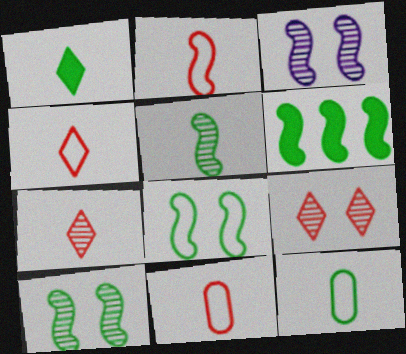[[1, 5, 12], 
[2, 3, 6], 
[2, 4, 11], 
[5, 6, 8]]